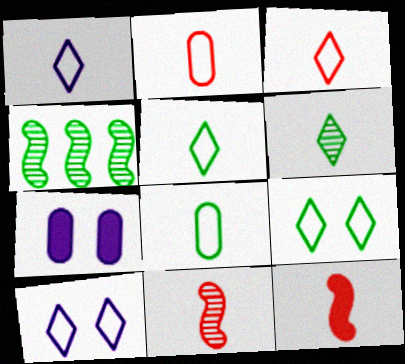[[1, 3, 5], 
[3, 4, 7]]